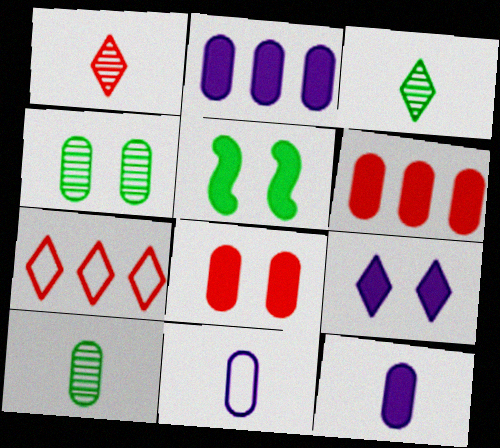[[3, 7, 9], 
[4, 6, 11], 
[5, 8, 9]]